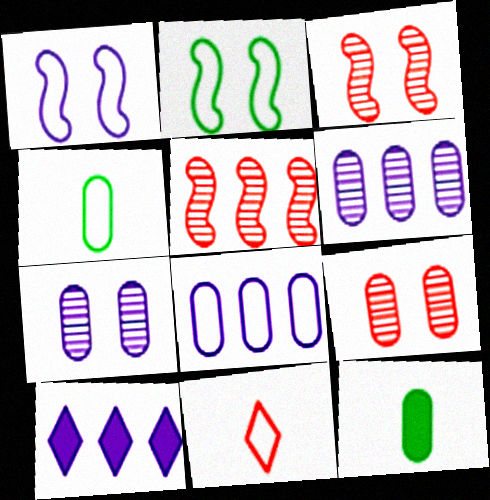[[2, 8, 11], 
[3, 4, 10], 
[8, 9, 12]]